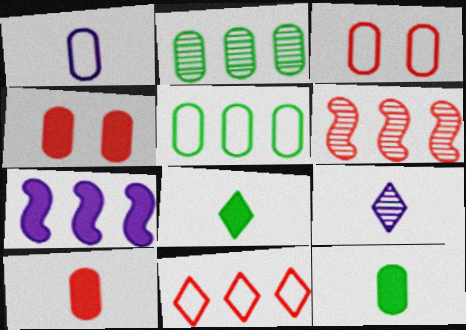[[1, 2, 4], 
[1, 3, 5], 
[2, 7, 11], 
[4, 7, 8]]